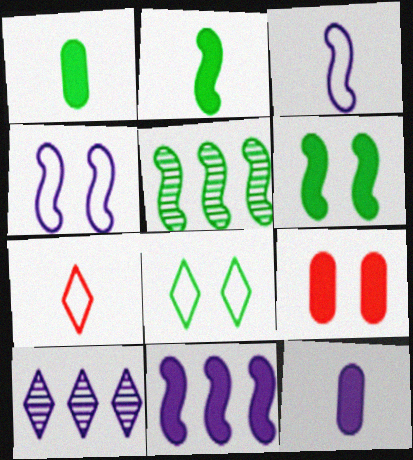[[1, 5, 8], 
[4, 10, 12]]